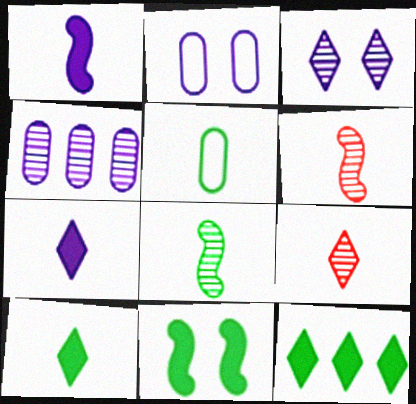[[1, 5, 9], 
[2, 6, 12], 
[5, 6, 7], 
[5, 8, 10]]